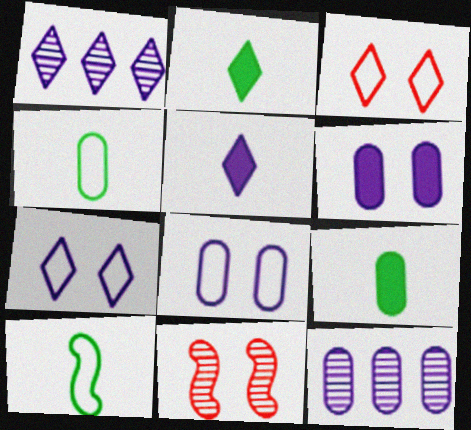[[1, 2, 3], 
[1, 5, 7]]